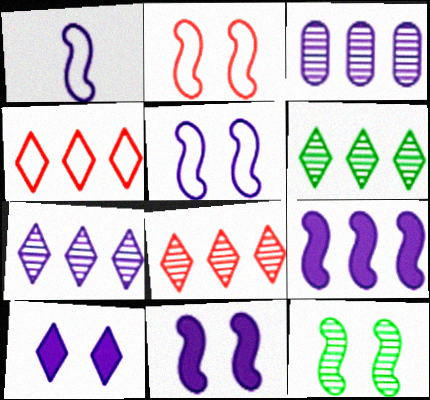[[1, 3, 10], 
[2, 11, 12], 
[6, 7, 8]]